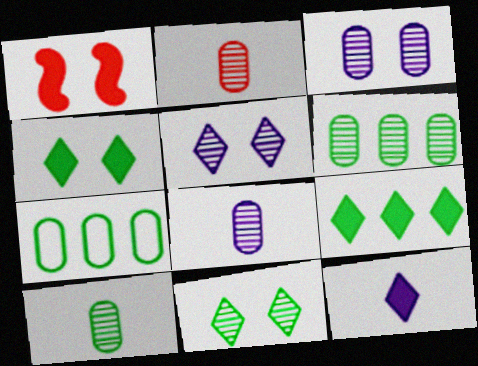[[2, 3, 6], 
[2, 8, 10]]